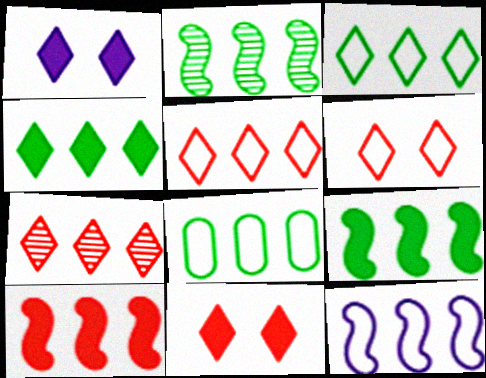[[2, 4, 8], 
[2, 10, 12], 
[5, 8, 12]]